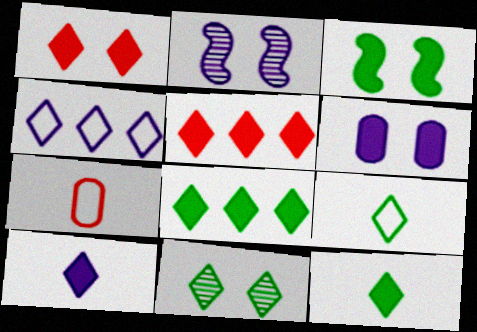[[1, 3, 6], 
[1, 8, 10], 
[2, 7, 8], 
[8, 9, 11]]